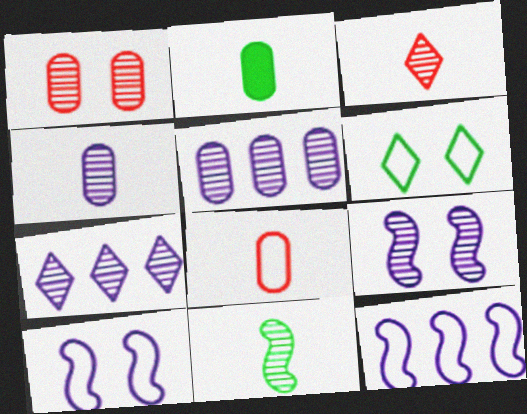[[1, 7, 11], 
[2, 4, 8], 
[3, 4, 11], 
[4, 7, 9], 
[6, 8, 12]]